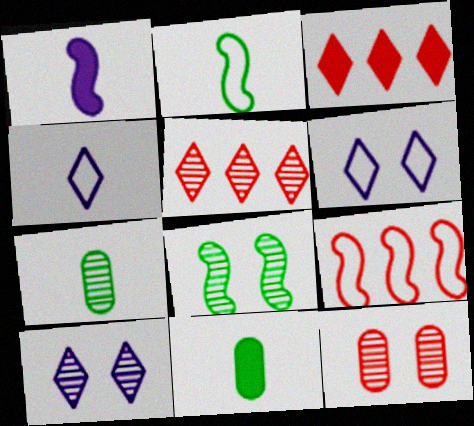[[1, 8, 9], 
[8, 10, 12], 
[9, 10, 11]]